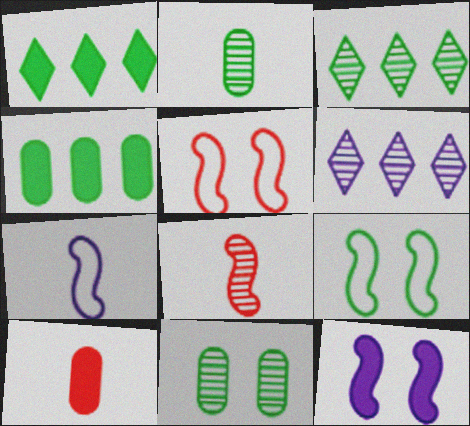[[1, 2, 9], 
[1, 10, 12], 
[6, 8, 11], 
[6, 9, 10]]